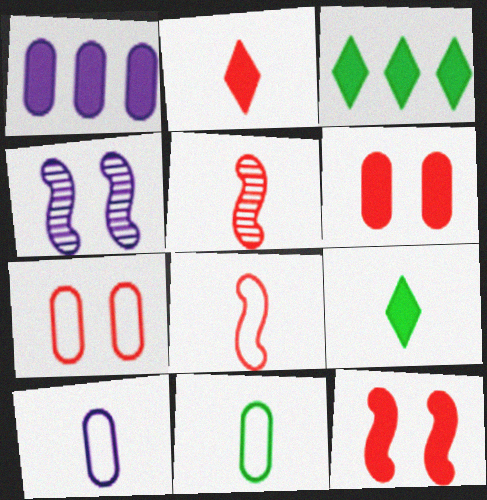[[1, 9, 12], 
[5, 9, 10]]